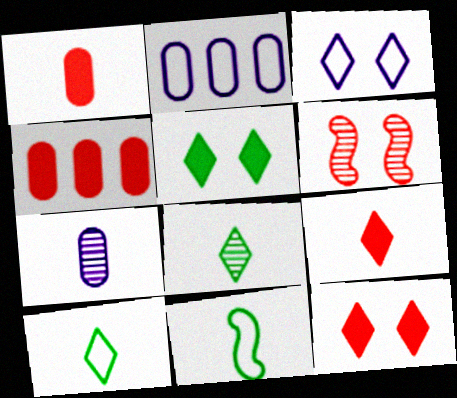[[7, 9, 11]]